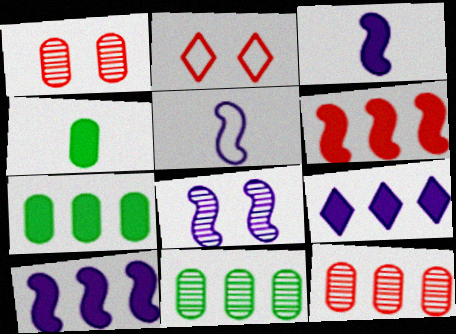[[2, 3, 11], 
[5, 8, 10], 
[6, 7, 9]]